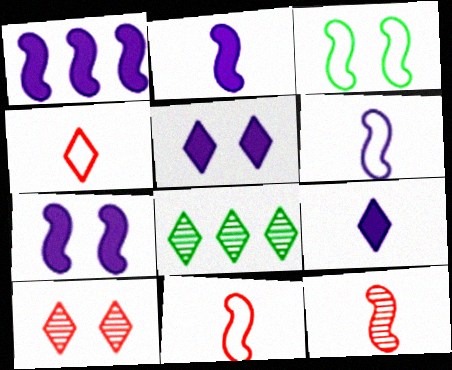[[1, 2, 7], 
[1, 3, 12], 
[4, 5, 8]]